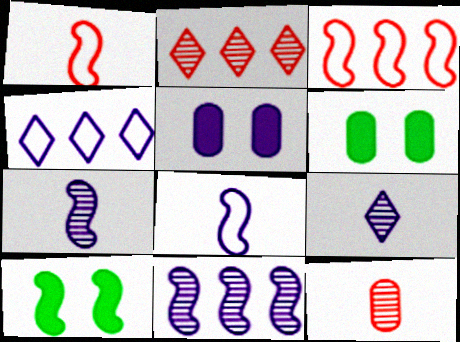[[1, 10, 11], 
[2, 6, 8], 
[3, 6, 9], 
[3, 7, 10], 
[4, 5, 7], 
[4, 10, 12]]